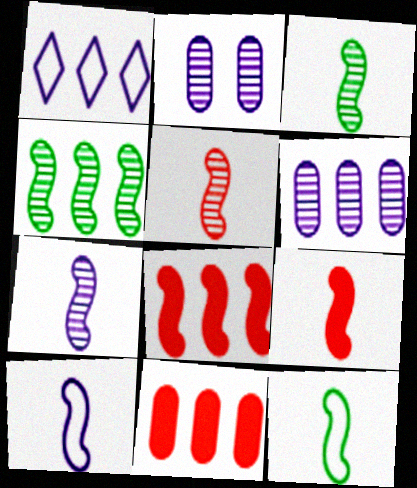[[1, 4, 11], 
[3, 5, 7], 
[3, 9, 10], 
[7, 9, 12]]